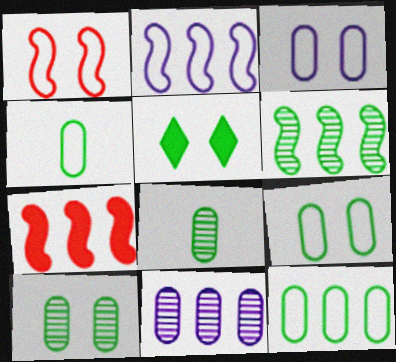[[2, 6, 7], 
[4, 5, 6], 
[4, 9, 12]]